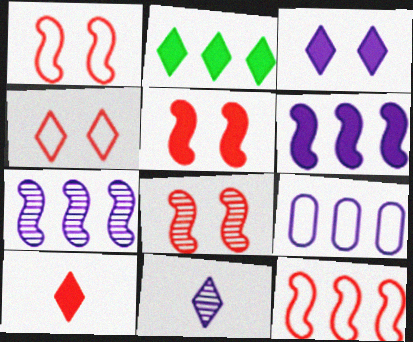[[1, 5, 8], 
[2, 3, 10], 
[2, 4, 11]]